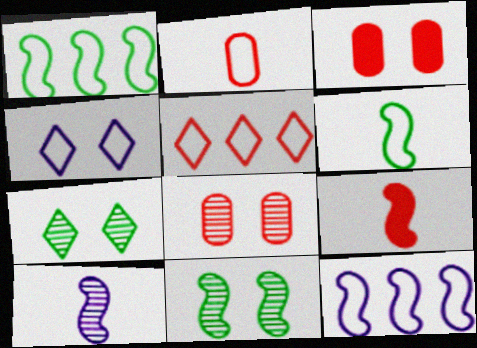[[1, 2, 4], 
[3, 4, 11], 
[5, 8, 9], 
[6, 9, 10], 
[9, 11, 12]]